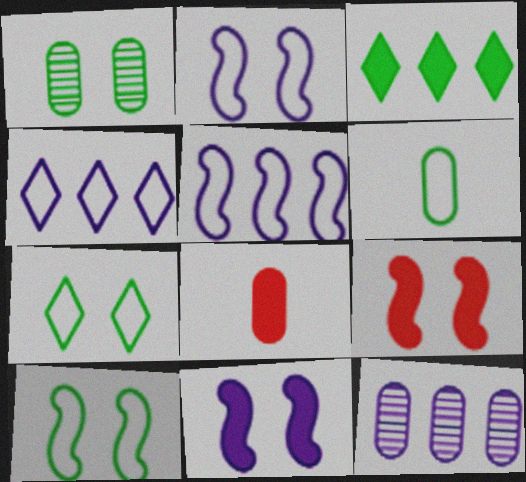[[3, 8, 11]]